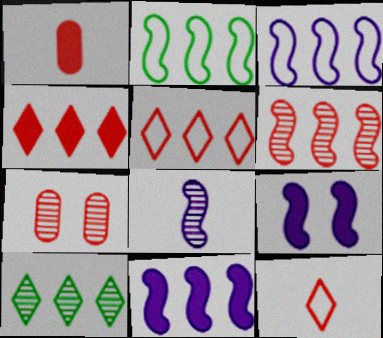[[2, 6, 11], 
[3, 8, 9], 
[7, 8, 10]]